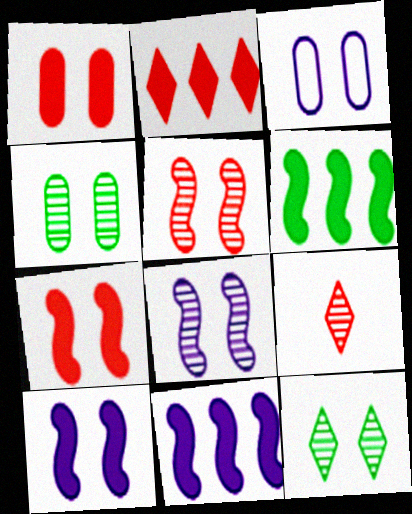[[1, 3, 4], 
[3, 6, 9], 
[3, 7, 12]]